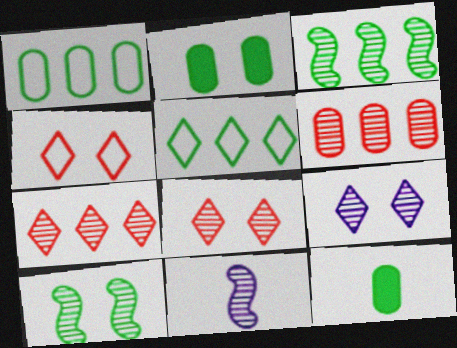[[5, 10, 12]]